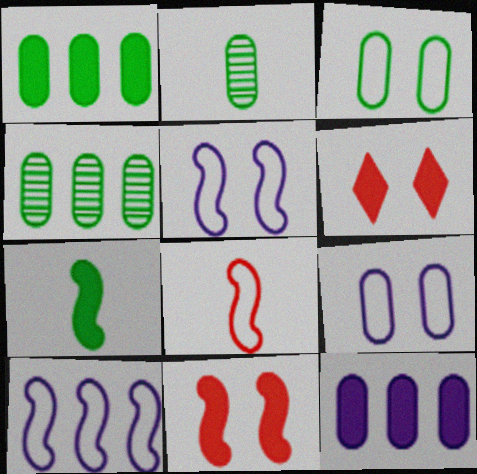[[1, 2, 3], 
[2, 6, 10], 
[6, 7, 12]]